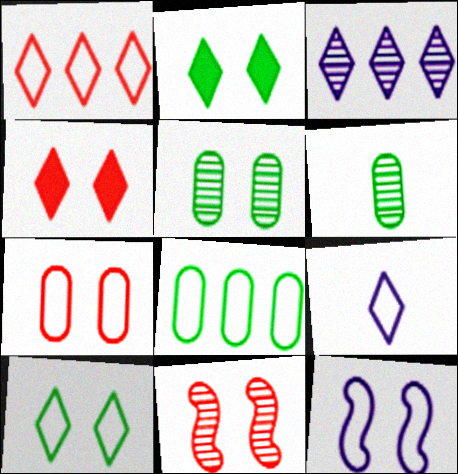[[1, 9, 10], 
[3, 6, 11], 
[4, 5, 12], 
[4, 7, 11], 
[7, 10, 12]]